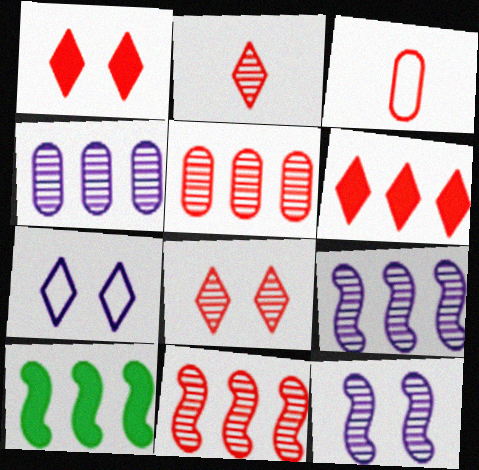[[1, 3, 11]]